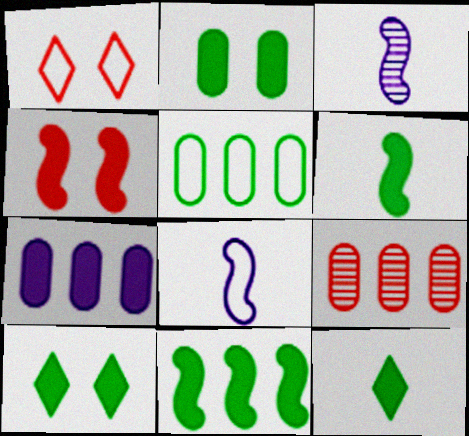[[1, 5, 8], 
[2, 11, 12], 
[4, 7, 12], 
[5, 7, 9], 
[8, 9, 10]]